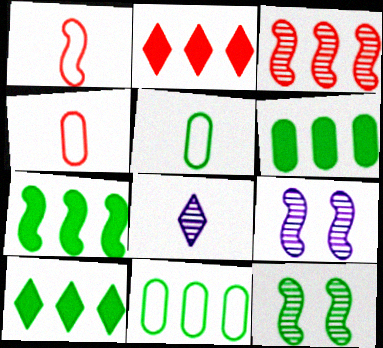[[1, 7, 9], 
[2, 5, 9], 
[4, 9, 10], 
[5, 10, 12], 
[6, 7, 10]]